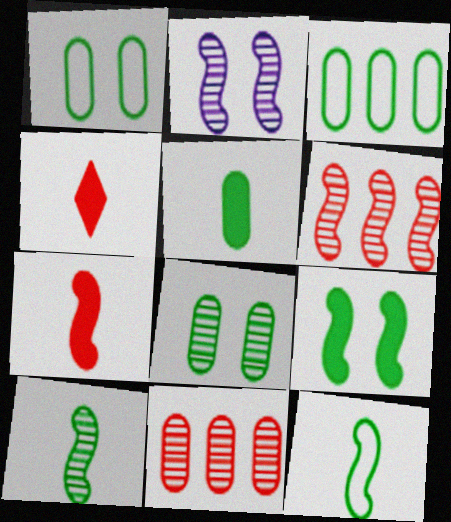[[2, 3, 4], 
[2, 6, 10], 
[3, 5, 8]]